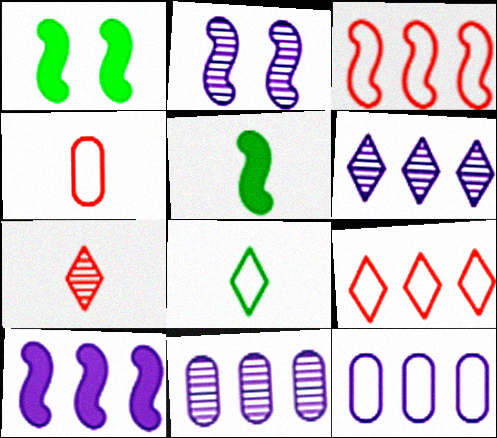[[1, 4, 6], 
[1, 7, 12], 
[2, 3, 5], 
[6, 10, 12]]